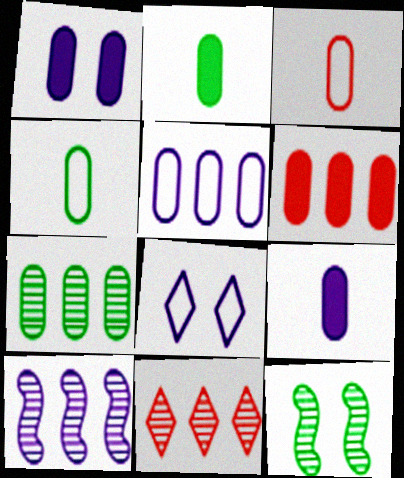[[1, 2, 6], 
[1, 3, 7], 
[5, 6, 7], 
[7, 10, 11], 
[8, 9, 10]]